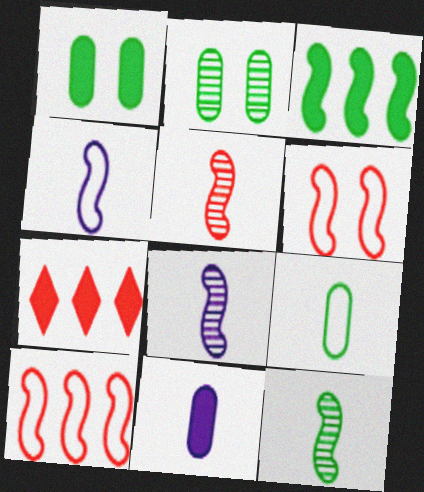[[2, 4, 7], 
[3, 6, 8], 
[5, 8, 12]]